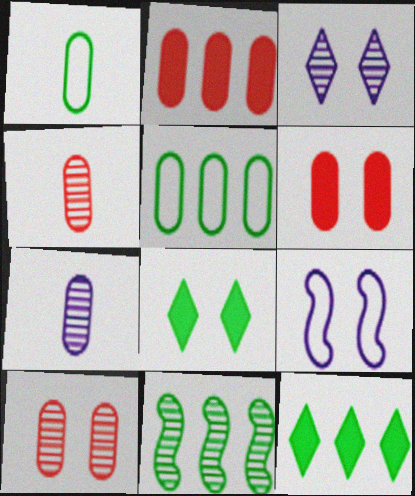[[1, 8, 11], 
[3, 4, 11], 
[4, 9, 12], 
[5, 6, 7], 
[5, 11, 12], 
[8, 9, 10]]